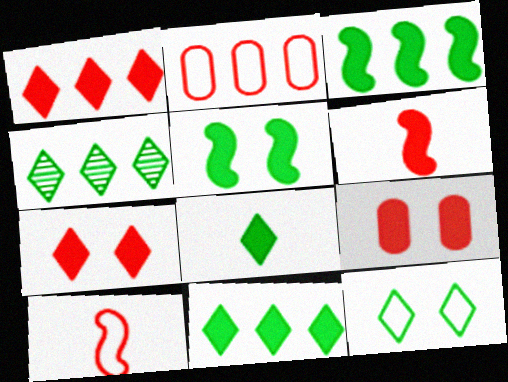[[1, 6, 9], 
[4, 8, 12]]